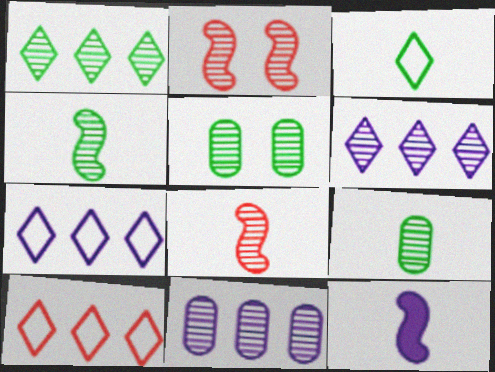[[1, 4, 5], 
[2, 6, 9], 
[5, 6, 8], 
[5, 10, 12]]